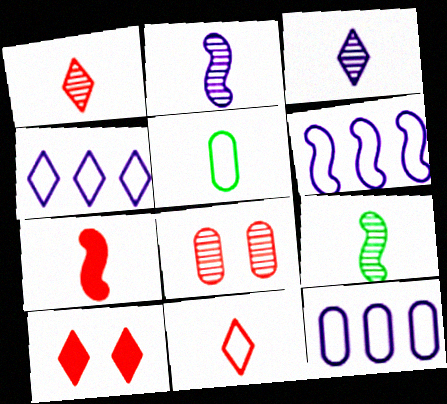[[3, 5, 7], 
[4, 6, 12], 
[9, 10, 12]]